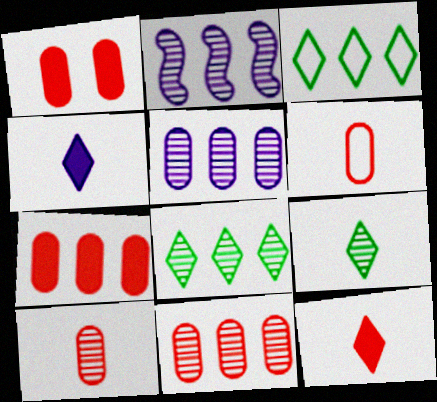[[1, 6, 11], 
[2, 3, 7], 
[2, 8, 11]]